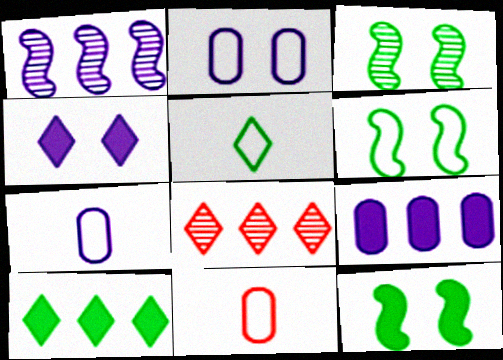[[1, 4, 7], 
[3, 6, 12], 
[4, 5, 8], 
[7, 8, 12]]